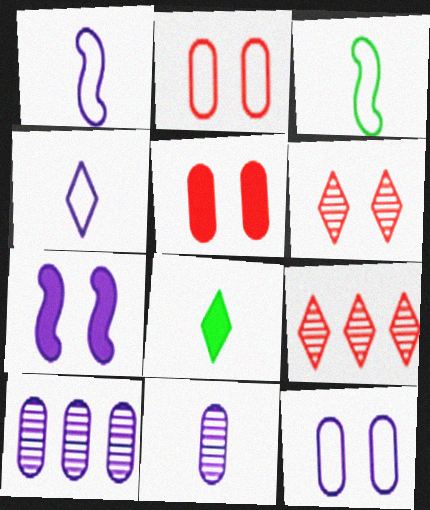[[4, 7, 10]]